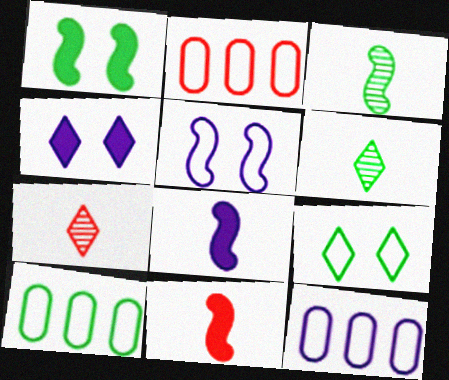[[1, 6, 10], 
[1, 7, 12], 
[2, 3, 4], 
[2, 10, 12]]